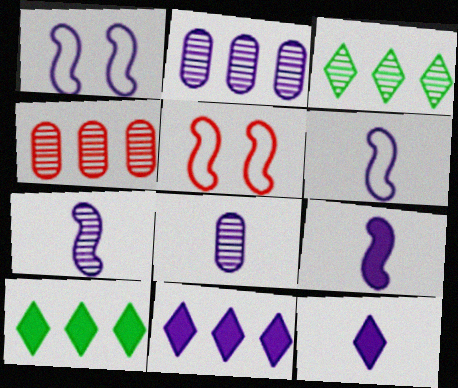[[1, 2, 12], 
[1, 8, 11], 
[5, 8, 10], 
[6, 7, 9], 
[6, 8, 12]]